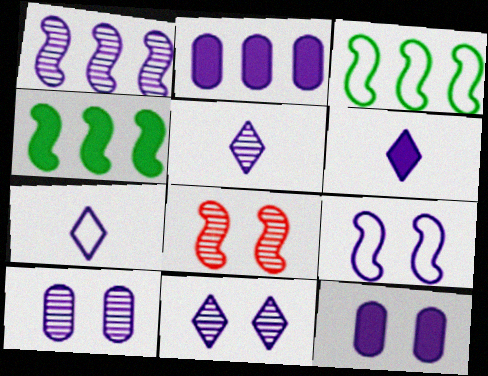[[1, 5, 10], 
[1, 7, 12], 
[2, 5, 9], 
[5, 6, 7], 
[9, 11, 12]]